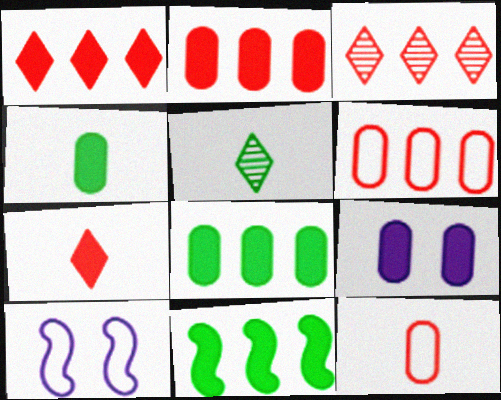[[2, 4, 9], 
[2, 5, 10], 
[3, 4, 10], 
[7, 9, 11]]